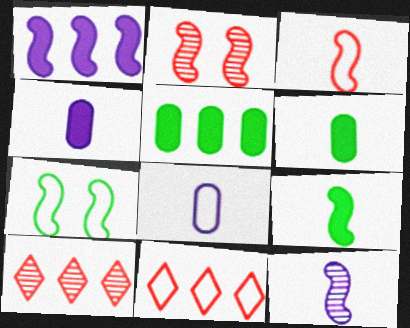[[3, 9, 12], 
[4, 7, 10], 
[7, 8, 11]]